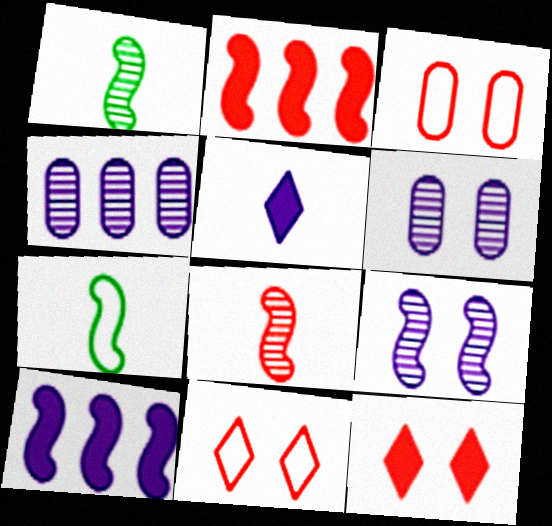[[2, 7, 9], 
[4, 7, 12]]